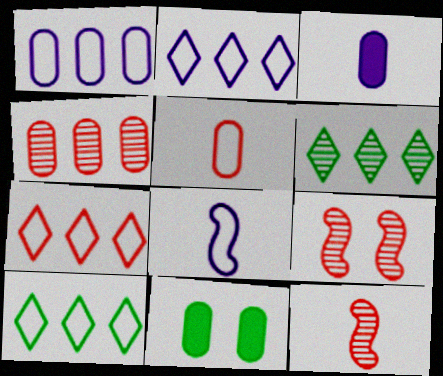[[2, 7, 10], 
[2, 11, 12], 
[3, 9, 10]]